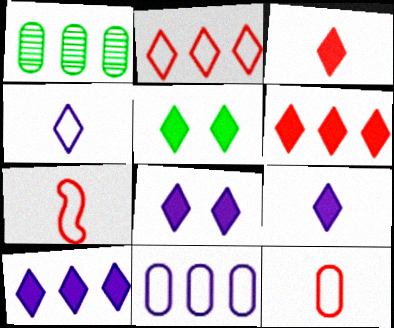[[1, 7, 8], 
[3, 5, 10], 
[5, 6, 9], 
[8, 9, 10]]